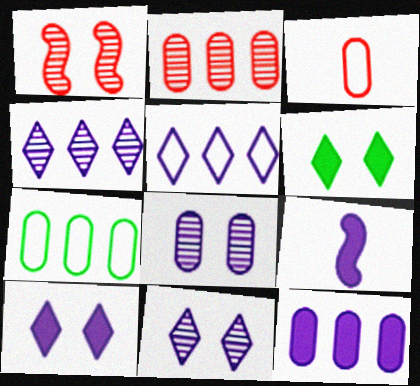[[2, 7, 12], 
[5, 8, 9], 
[9, 10, 12]]